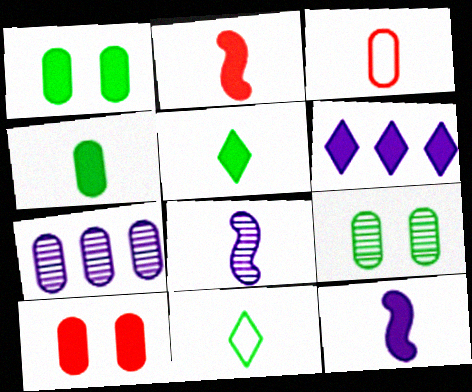[[1, 2, 6], 
[1, 3, 7], 
[3, 5, 8]]